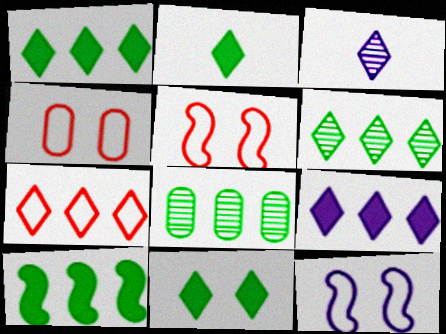[[1, 2, 11], 
[3, 4, 10], 
[3, 7, 11], 
[6, 7, 9]]